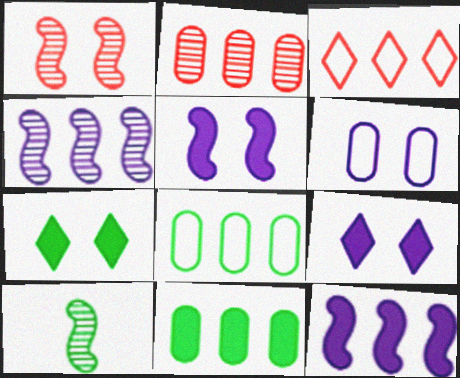[[1, 4, 10], 
[1, 6, 7], 
[3, 4, 11], 
[7, 8, 10]]